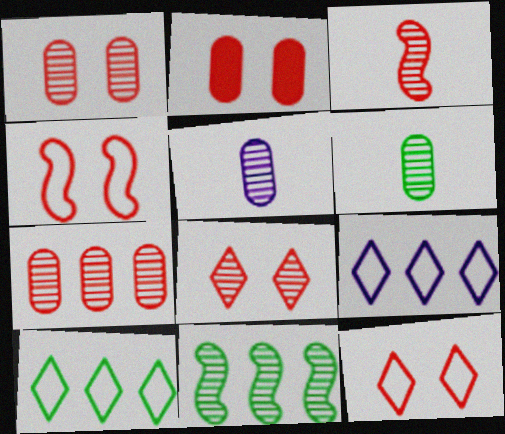[[2, 4, 8], 
[3, 7, 8], 
[5, 8, 11]]